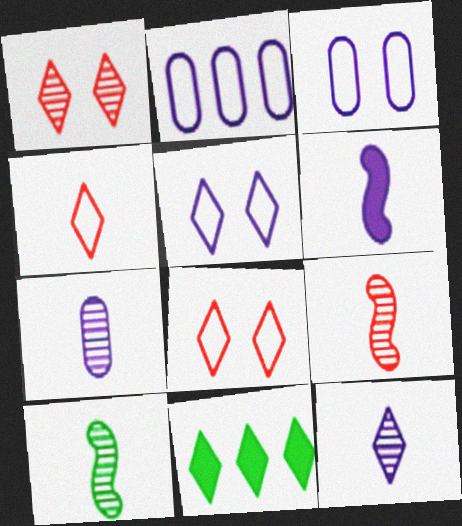[[3, 9, 11], 
[8, 11, 12]]